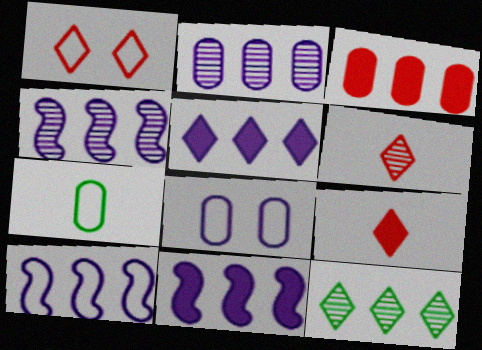[[1, 7, 10], 
[2, 5, 10], 
[3, 10, 12], 
[4, 10, 11]]